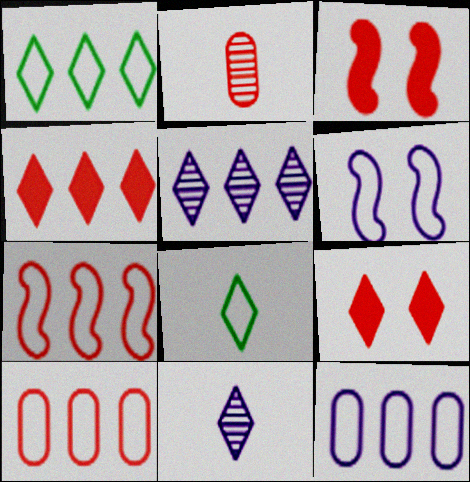[[1, 4, 5], 
[1, 7, 12], 
[1, 9, 11], 
[2, 7, 9], 
[5, 8, 9], 
[6, 8, 10]]